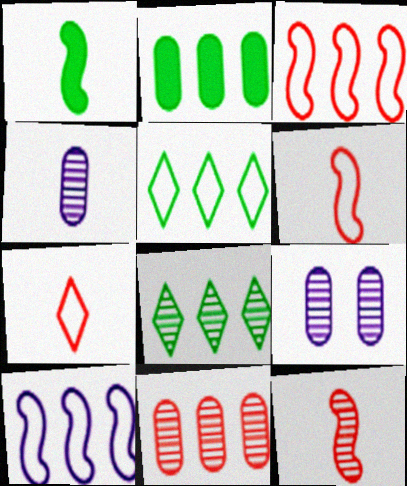[[1, 4, 7], 
[8, 9, 12]]